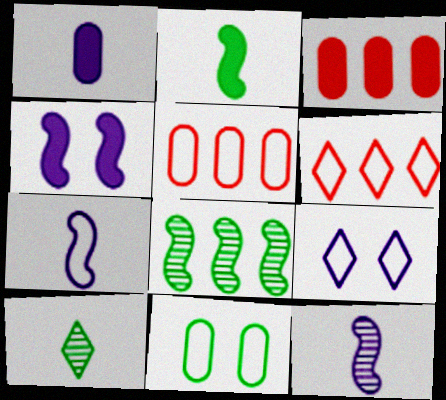[[4, 5, 10], 
[6, 7, 11]]